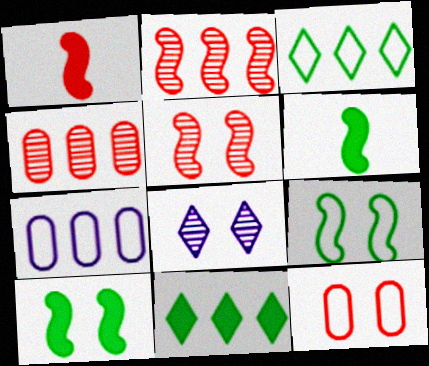[[2, 7, 11], 
[8, 10, 12]]